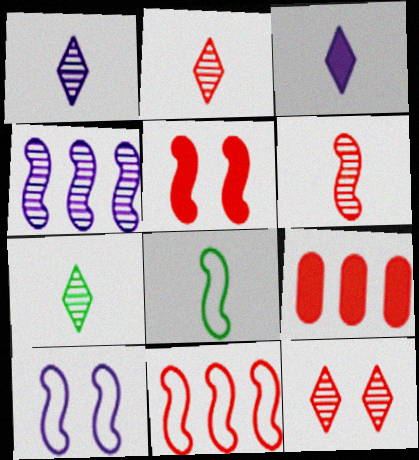[[1, 2, 7], 
[4, 5, 8], 
[5, 6, 11], 
[7, 9, 10], 
[8, 10, 11]]